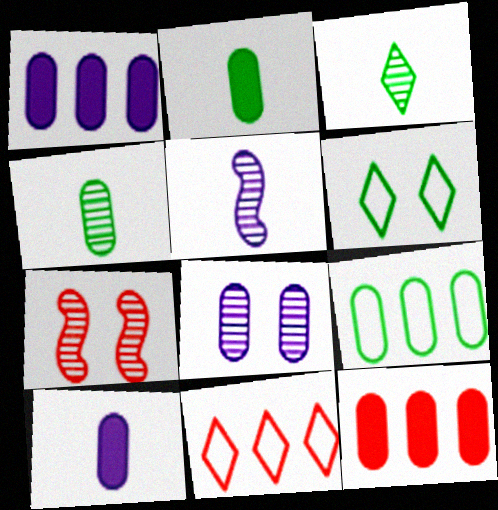[[5, 6, 12]]